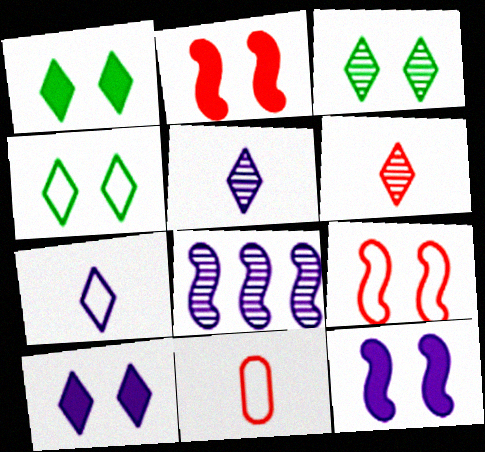[[1, 3, 4], 
[1, 8, 11]]